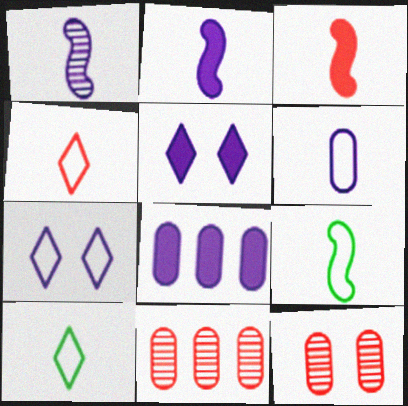[[1, 3, 9], 
[1, 7, 8], 
[2, 5, 8], 
[4, 6, 9], 
[5, 9, 11]]